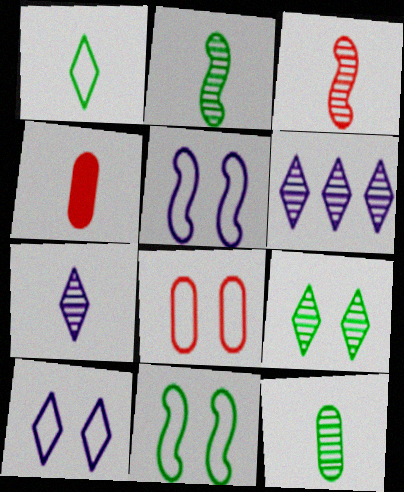[[3, 7, 12], 
[4, 6, 11], 
[8, 10, 11]]